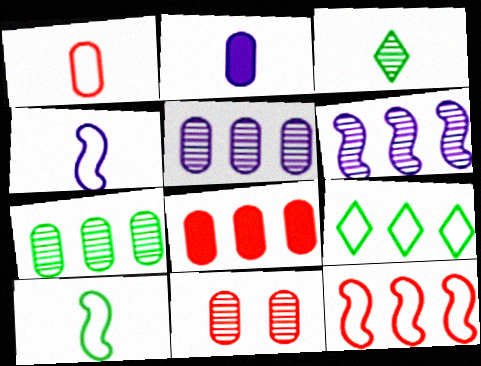[[1, 8, 11], 
[3, 6, 11], 
[6, 8, 9]]